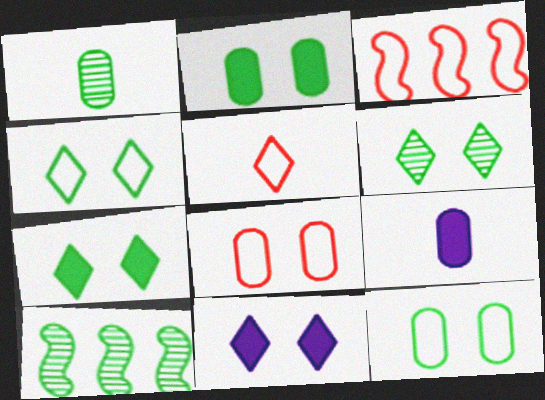[[1, 3, 11], 
[1, 6, 10], 
[3, 5, 8], 
[3, 6, 9], 
[4, 6, 7]]